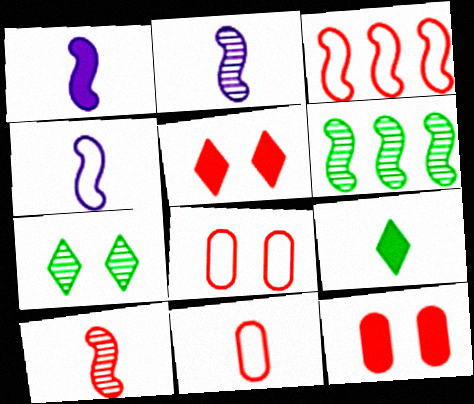[[1, 2, 4], 
[2, 9, 11]]